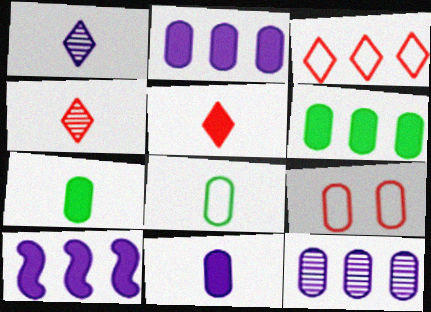[[7, 9, 12]]